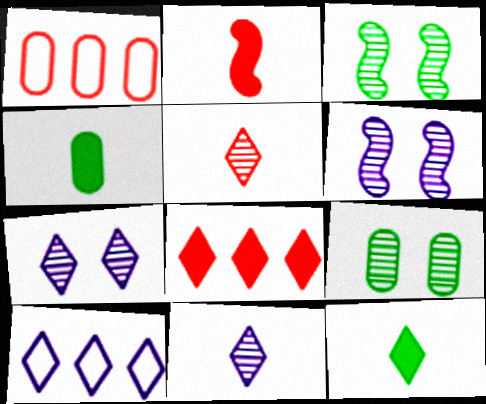[[1, 6, 12], 
[2, 9, 10]]